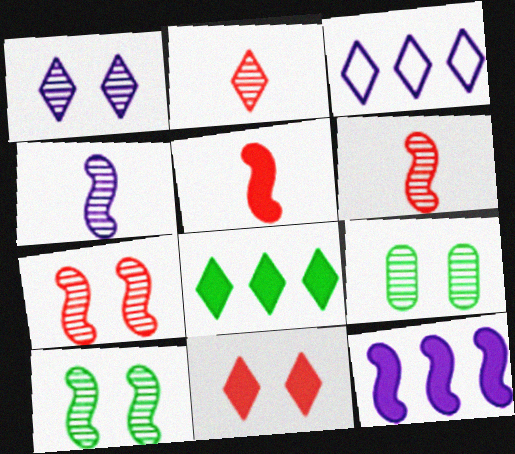[[1, 7, 9], 
[3, 5, 9]]